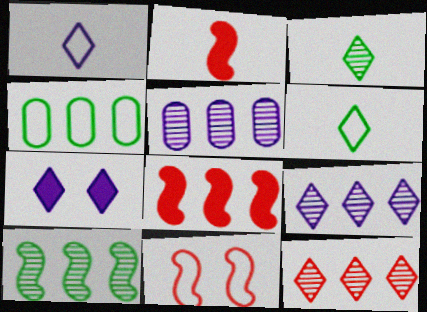[[1, 4, 11], 
[1, 7, 9], 
[4, 8, 9], 
[5, 10, 12], 
[6, 7, 12]]